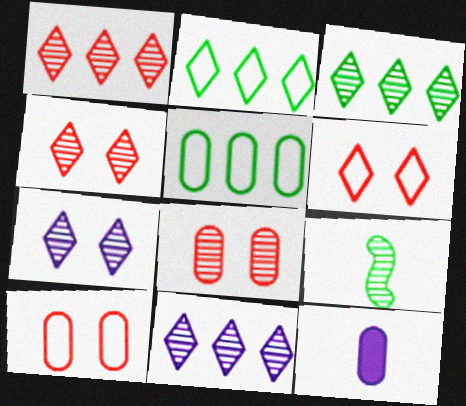[[1, 3, 11], 
[5, 8, 12], 
[8, 9, 11]]